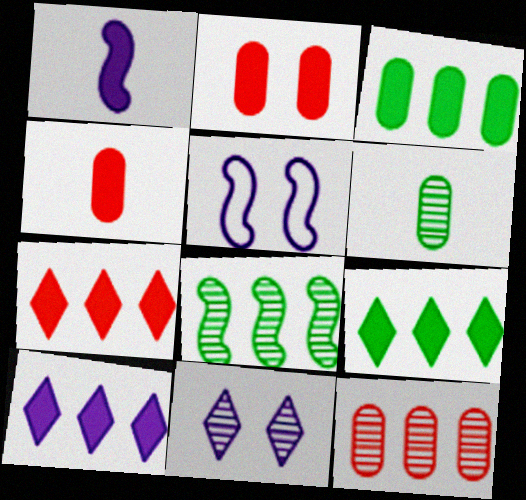[[1, 2, 9], 
[5, 6, 7], 
[7, 9, 10]]